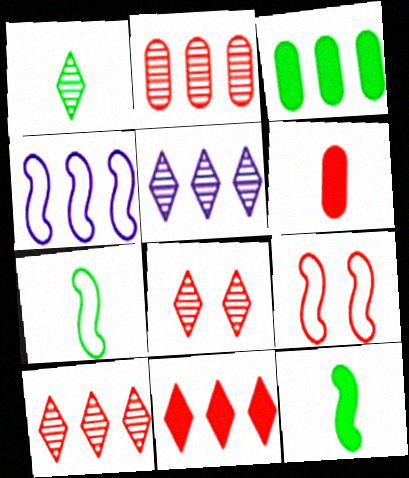[[1, 5, 8], 
[3, 4, 10], 
[4, 7, 9], 
[6, 9, 10]]